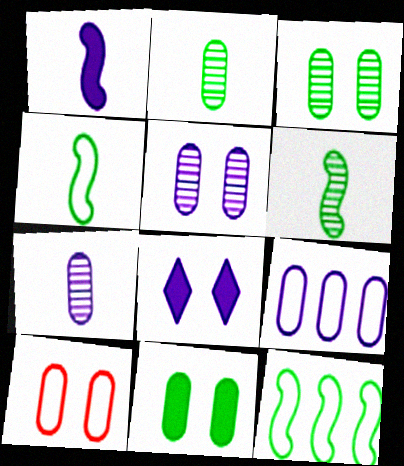[[5, 10, 11]]